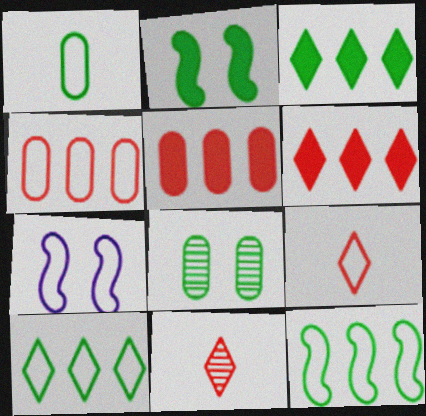[]